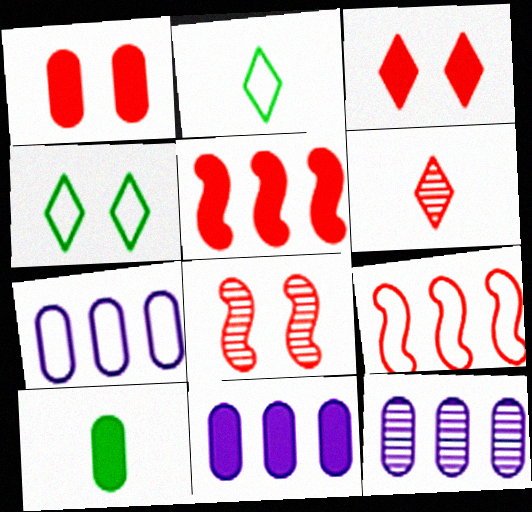[[1, 6, 9], 
[1, 10, 11], 
[2, 8, 11], 
[7, 11, 12]]